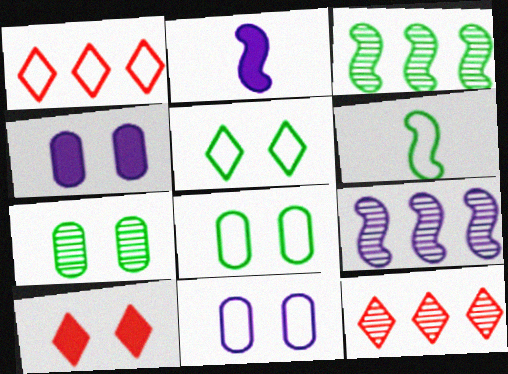[[1, 2, 7], 
[1, 6, 11], 
[2, 8, 12], 
[4, 6, 12]]